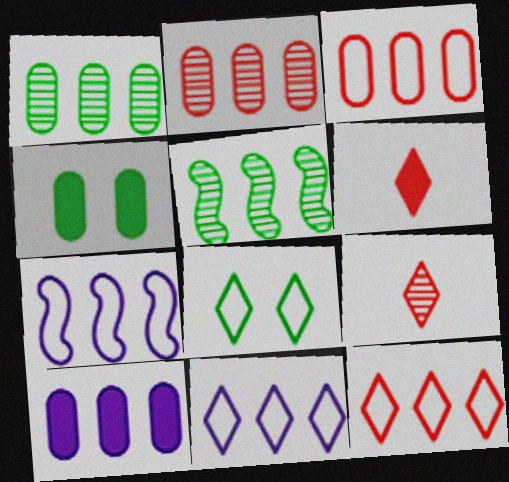[[1, 3, 10], 
[4, 7, 9], 
[5, 10, 12]]